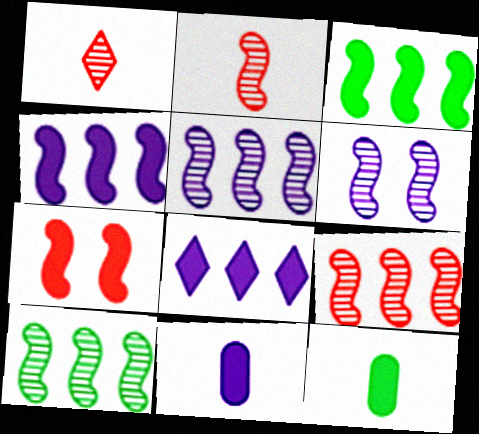[[2, 6, 10], 
[5, 9, 10], 
[7, 8, 12]]